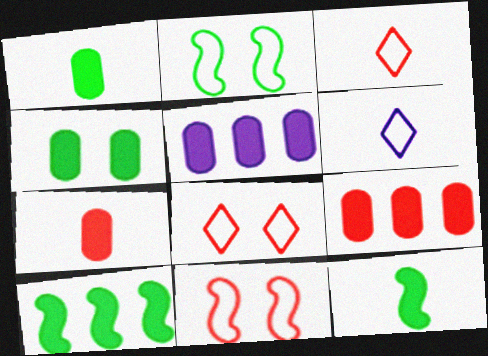[[4, 5, 7]]